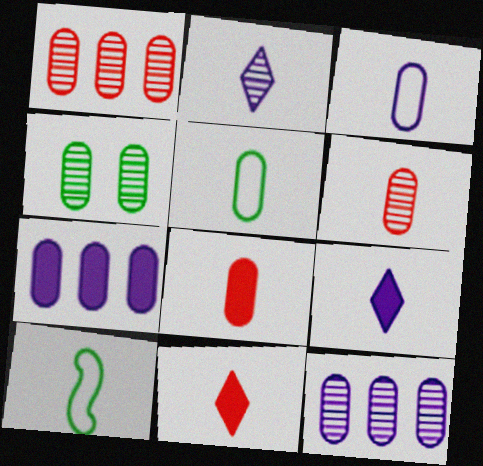[[2, 8, 10], 
[4, 6, 12], 
[6, 9, 10]]